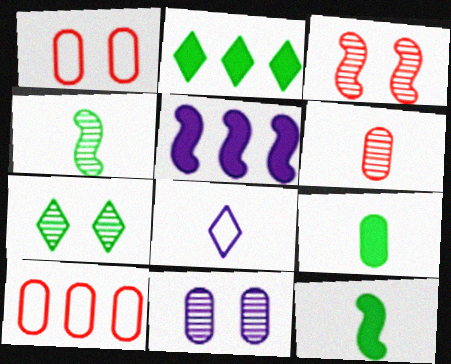[[3, 7, 11], 
[5, 8, 11], 
[6, 8, 12], 
[9, 10, 11]]